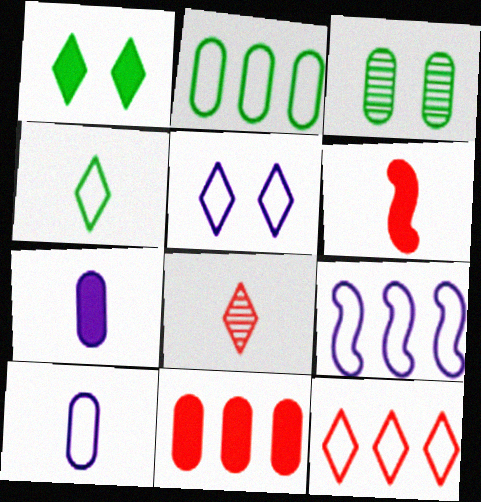[[2, 9, 12], 
[3, 10, 11], 
[4, 5, 12], 
[5, 9, 10]]